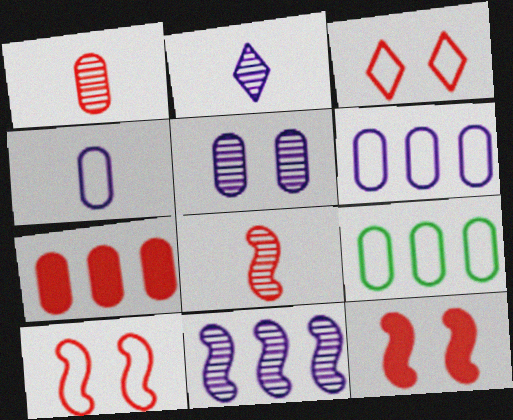[[2, 5, 11], 
[2, 9, 12], 
[3, 7, 8]]